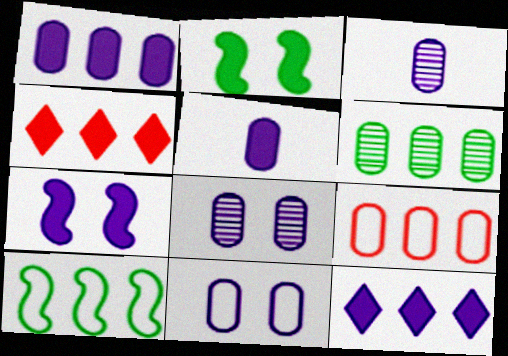[[1, 3, 11], 
[1, 6, 9], 
[2, 4, 5], 
[5, 7, 12]]